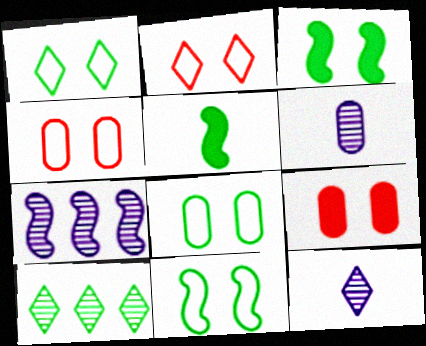[[1, 8, 11], 
[5, 8, 10]]